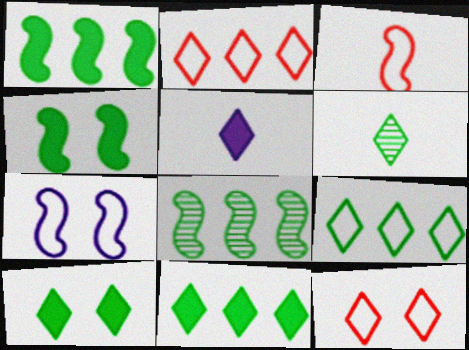[[6, 9, 10]]